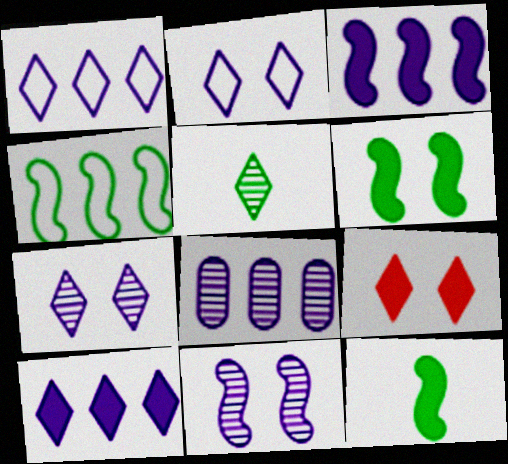[[1, 3, 8], 
[1, 5, 9]]